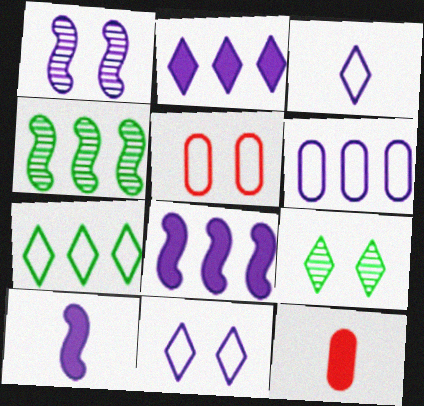[[1, 7, 12], 
[4, 11, 12]]